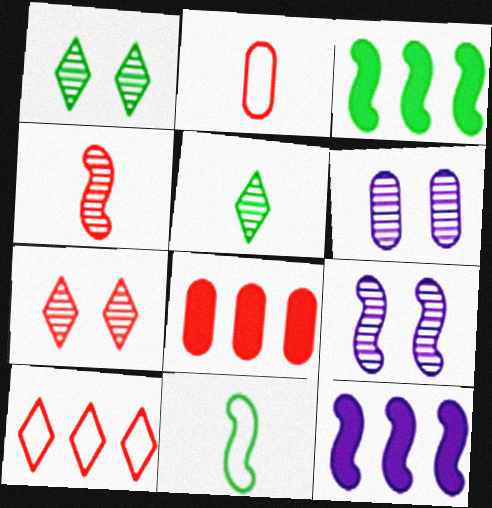[[1, 2, 12]]